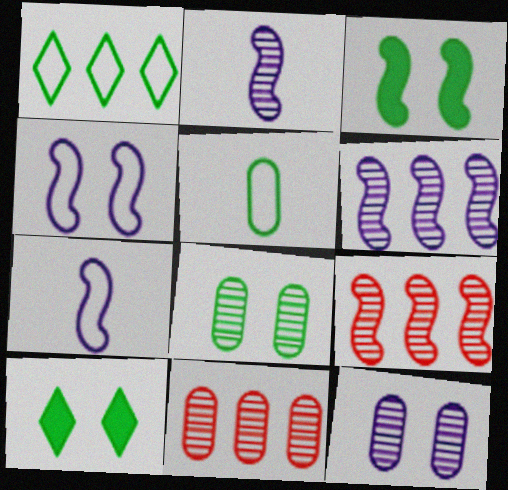[[3, 7, 9], 
[7, 10, 11]]